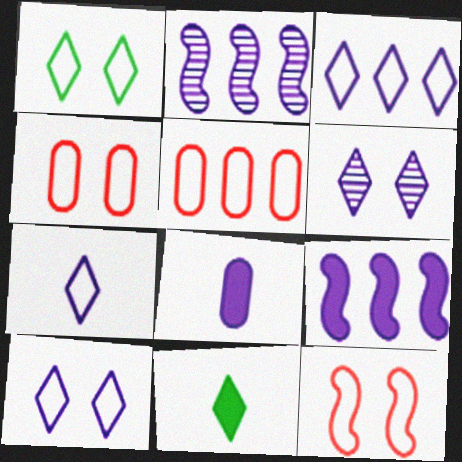[[2, 4, 11], 
[2, 8, 10], 
[3, 7, 10]]